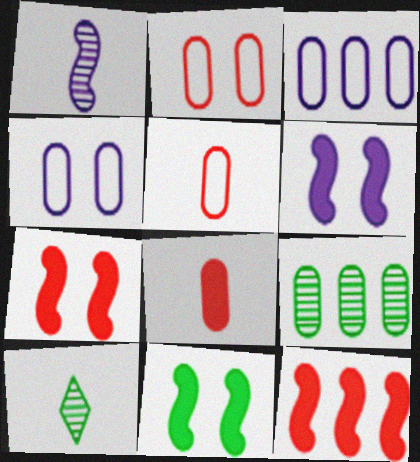[[3, 7, 10], 
[4, 8, 9], 
[4, 10, 12], 
[6, 7, 11]]